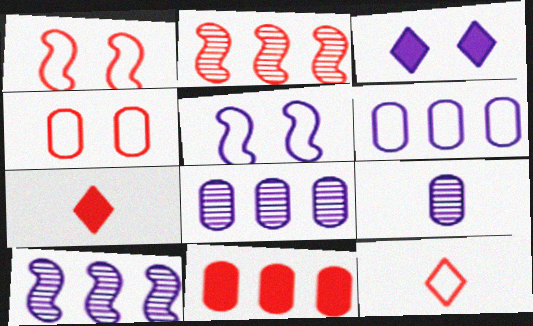[[2, 4, 7]]